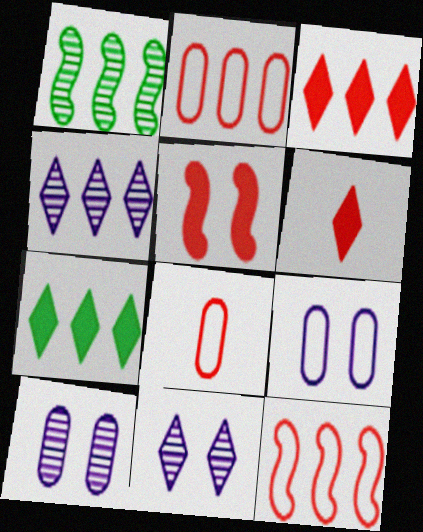[[1, 6, 9]]